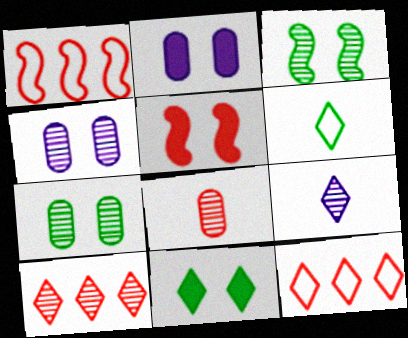[[2, 5, 11], 
[5, 8, 12], 
[9, 11, 12]]